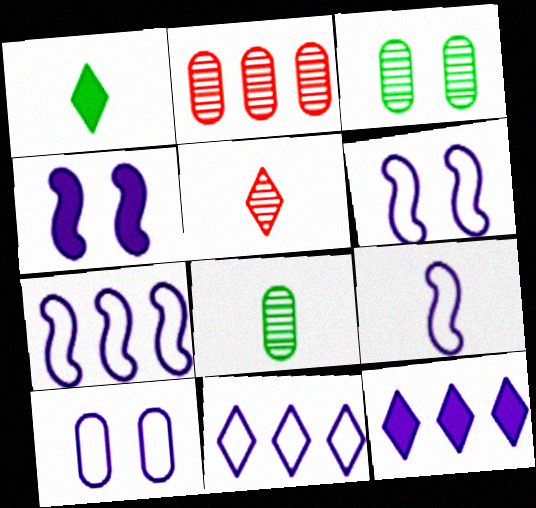[[1, 2, 6], 
[6, 7, 9], 
[9, 10, 11]]